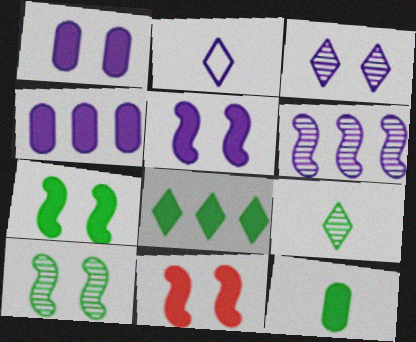[[1, 2, 6], 
[5, 7, 11], 
[7, 8, 12]]